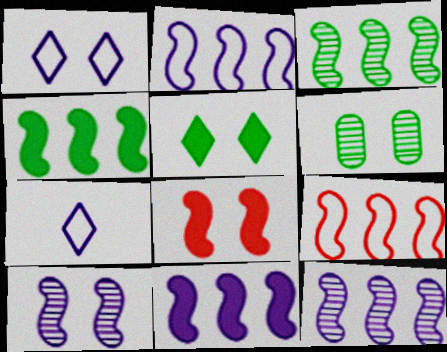[[1, 6, 8], 
[2, 11, 12], 
[3, 9, 11], 
[4, 9, 12]]